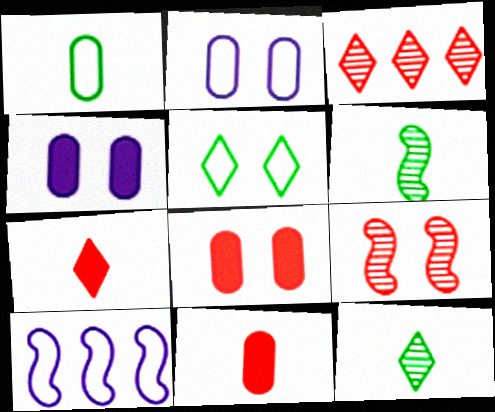[[4, 5, 9], 
[8, 10, 12]]